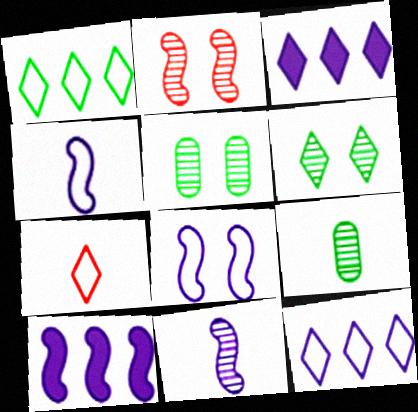[[3, 6, 7], 
[5, 7, 10], 
[8, 10, 11]]